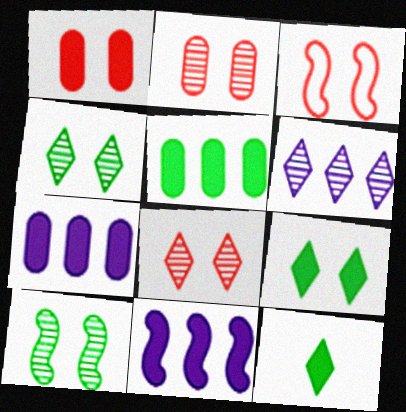[[1, 3, 8], 
[1, 11, 12]]